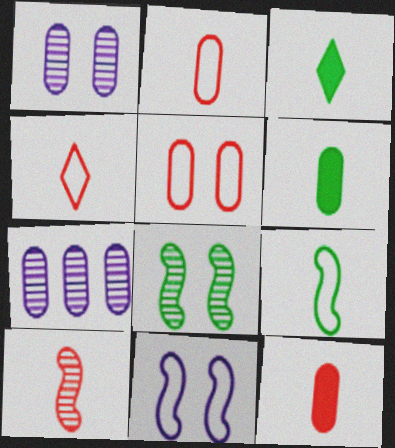[[4, 10, 12], 
[5, 6, 7]]